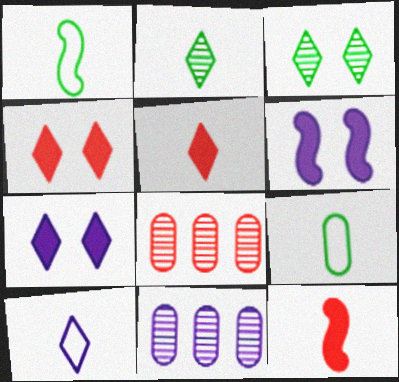[[1, 4, 11], 
[1, 7, 8], 
[2, 5, 10], 
[6, 10, 11]]